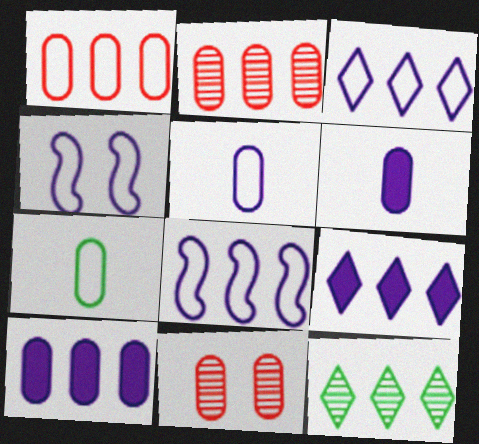[[3, 4, 5], 
[7, 10, 11]]